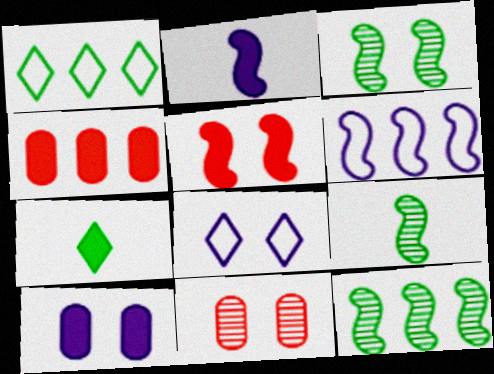[[1, 2, 11], 
[3, 9, 12], 
[4, 8, 9], 
[5, 6, 9], 
[6, 7, 11]]